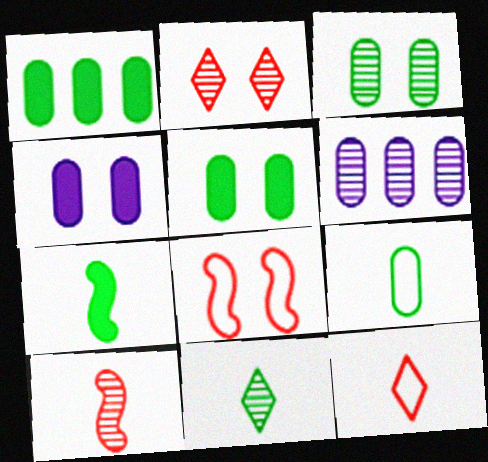[[1, 3, 9], 
[7, 9, 11]]